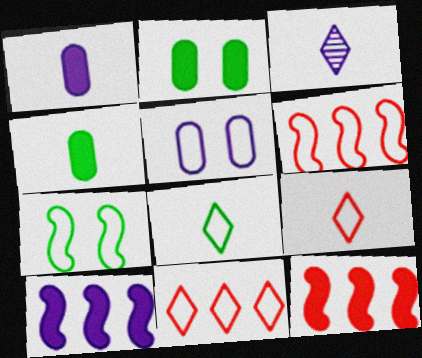[[2, 3, 6], 
[3, 5, 10], 
[5, 6, 8]]